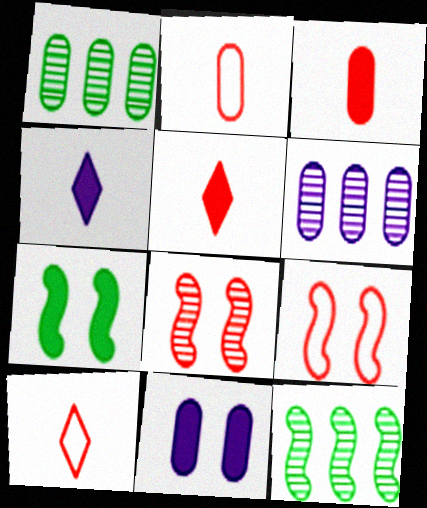[[1, 2, 11], 
[1, 4, 9], 
[6, 7, 10], 
[10, 11, 12]]